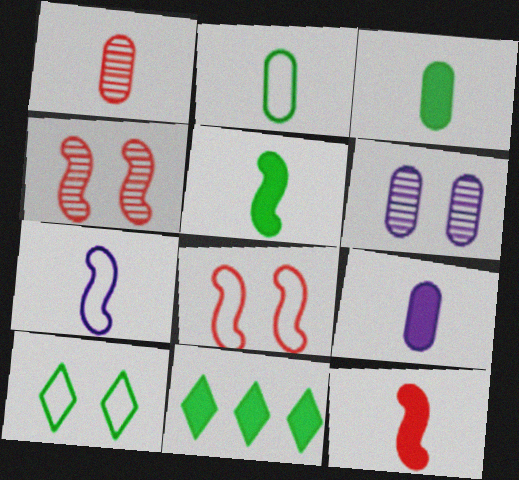[[1, 2, 9]]